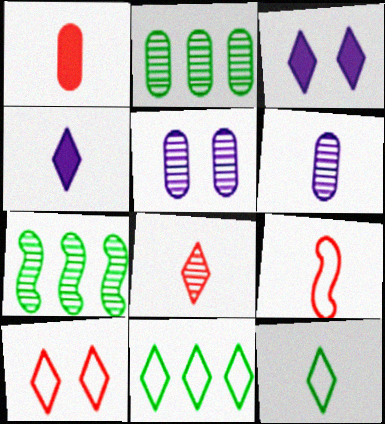[[1, 8, 9], 
[2, 3, 9], 
[3, 8, 11], 
[4, 8, 12], 
[5, 7, 8]]